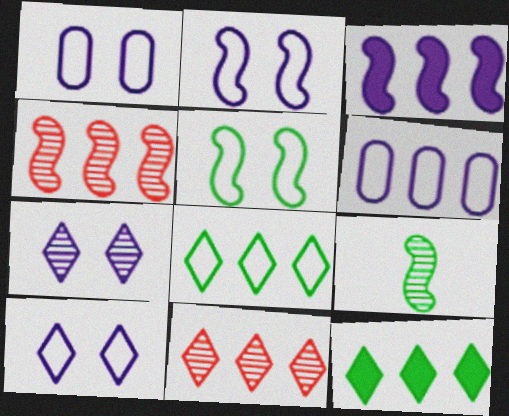[[1, 2, 10], 
[4, 6, 12]]